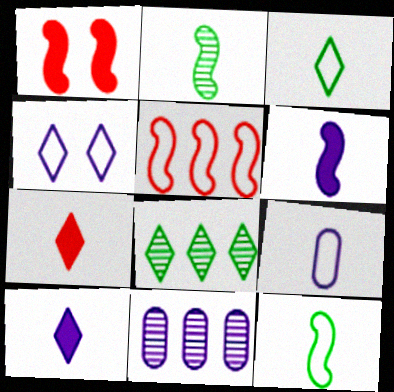[[1, 3, 11], 
[1, 8, 9], 
[2, 7, 9], 
[4, 6, 11], 
[4, 7, 8]]